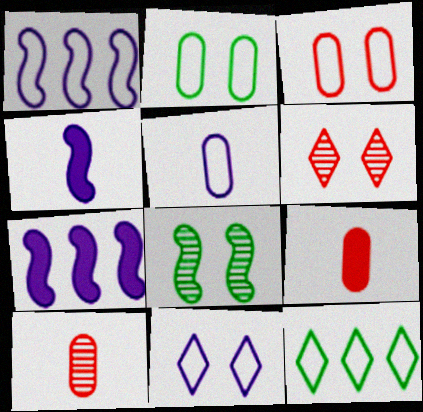[[1, 5, 11]]